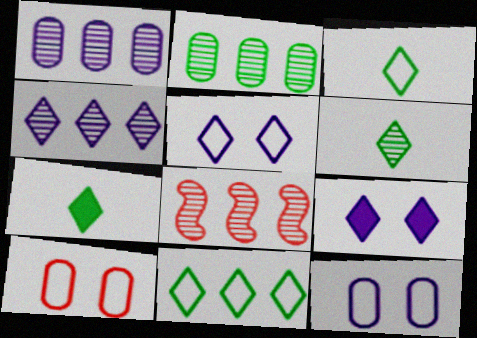[[2, 4, 8], 
[3, 6, 7], 
[7, 8, 12]]